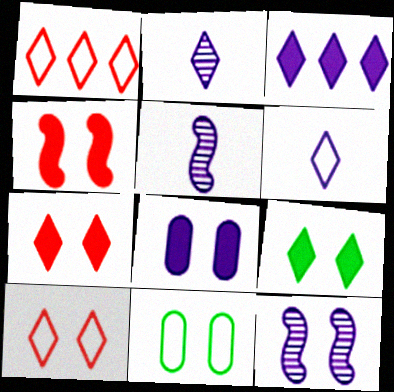[[1, 2, 9], 
[4, 8, 9], 
[7, 11, 12]]